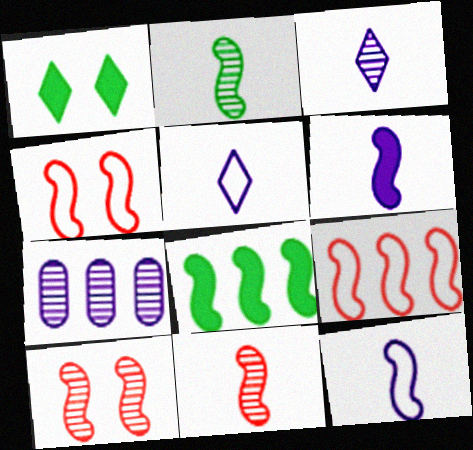[[8, 10, 12]]